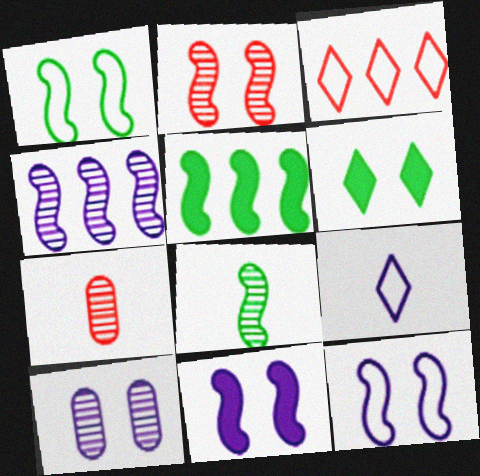[[1, 2, 11], 
[1, 5, 8], 
[2, 4, 8]]